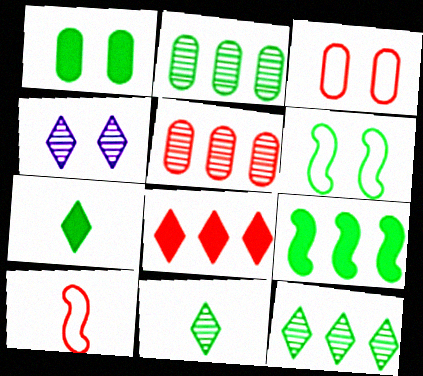[[1, 7, 9], 
[2, 6, 7]]